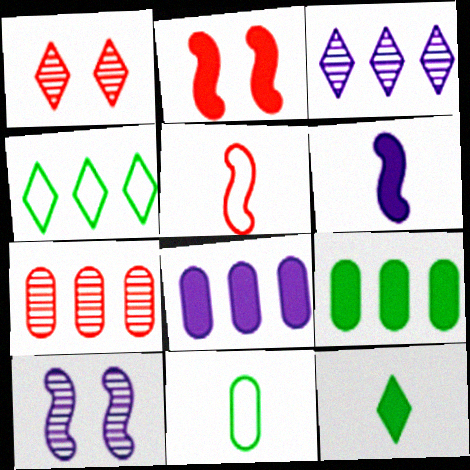[[2, 3, 11], 
[2, 8, 12]]